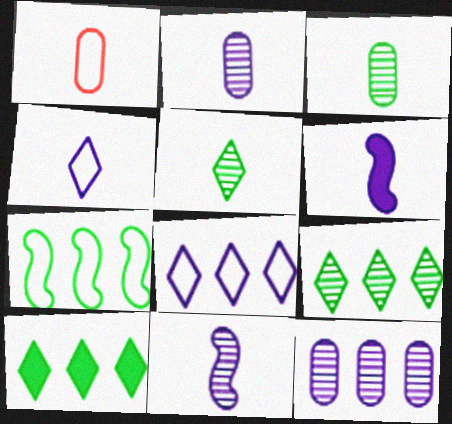[[1, 5, 6], 
[2, 4, 6]]